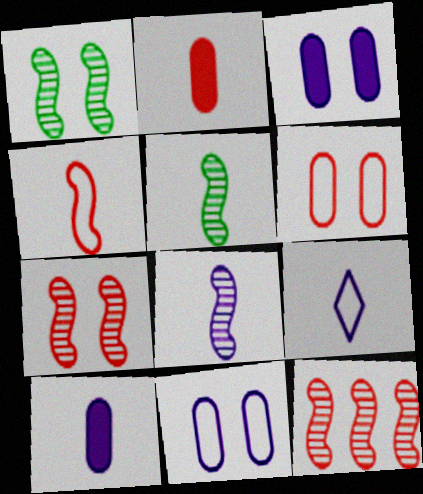[[1, 8, 12], 
[2, 5, 9], 
[8, 9, 10]]